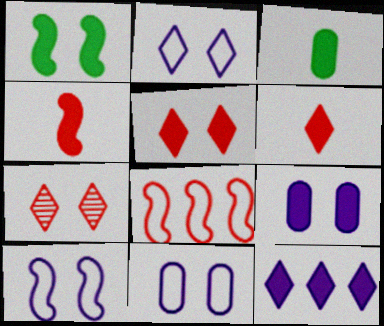[[1, 5, 9], 
[1, 7, 11], 
[2, 10, 11]]